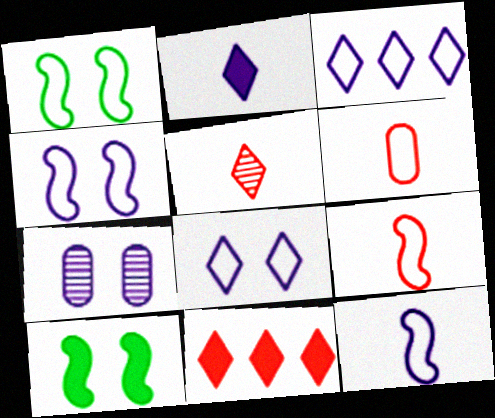[[1, 3, 6]]